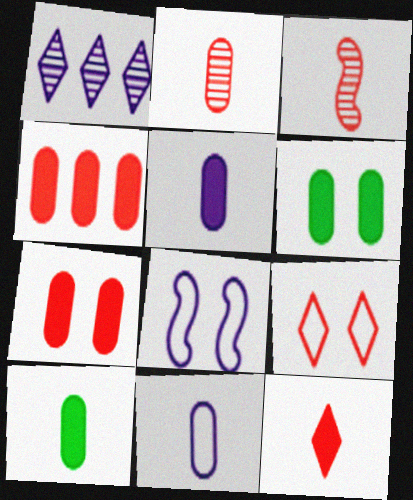[[1, 5, 8], 
[2, 10, 11], 
[3, 4, 9], 
[4, 5, 6]]